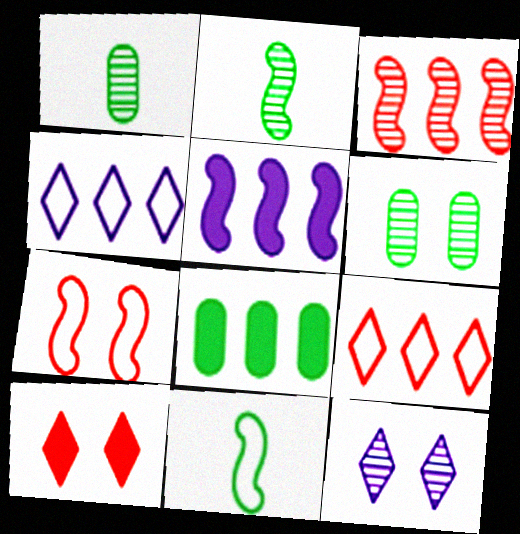[[1, 3, 12], 
[2, 5, 7], 
[3, 4, 8]]